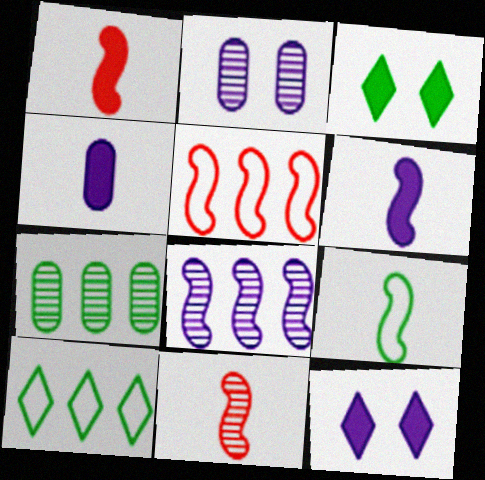[[1, 2, 10], 
[3, 7, 9], 
[6, 9, 11]]